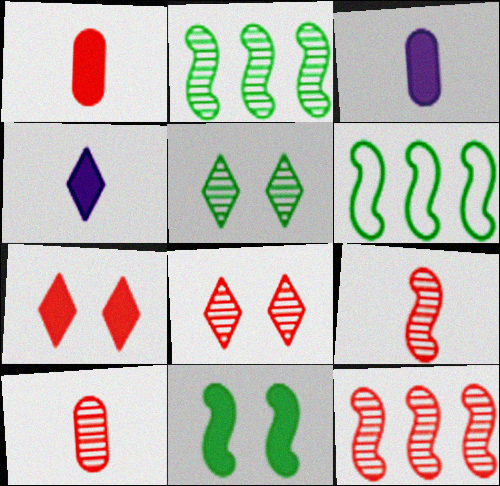[[3, 6, 8], 
[8, 10, 12]]